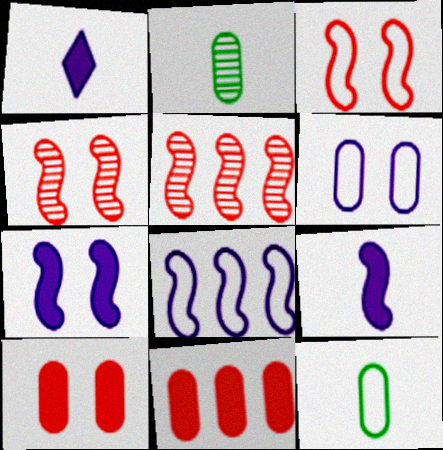[[2, 6, 11]]